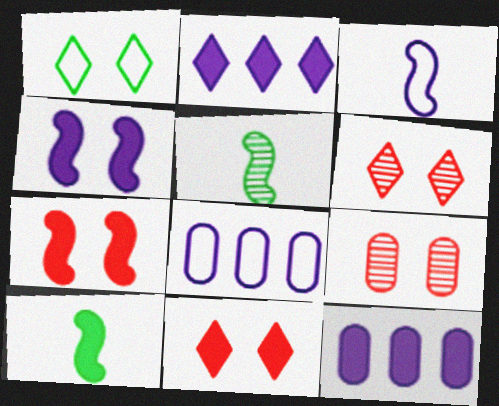[[1, 4, 9], 
[5, 8, 11], 
[6, 8, 10], 
[10, 11, 12]]